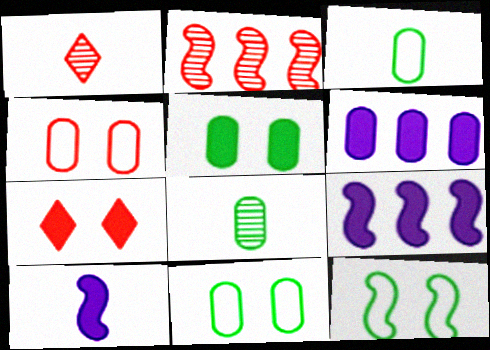[[1, 3, 10], 
[1, 6, 12], 
[1, 9, 11], 
[2, 10, 12], 
[4, 6, 8]]